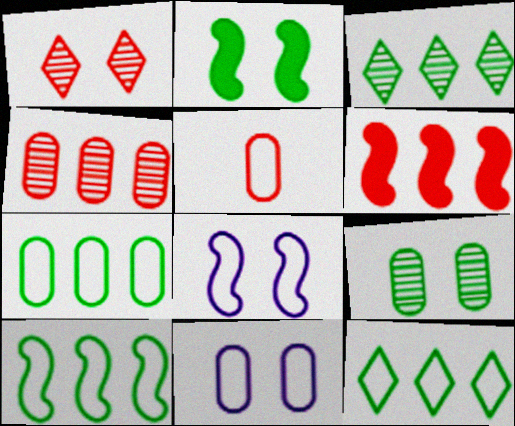[[1, 2, 11], 
[1, 5, 6], 
[5, 7, 11], 
[5, 8, 12], 
[7, 10, 12]]